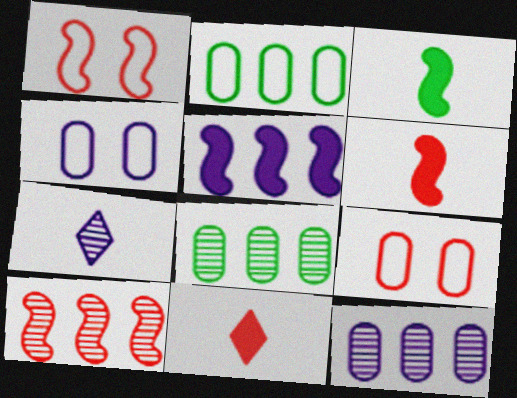[[1, 6, 10], 
[4, 5, 7], 
[9, 10, 11]]